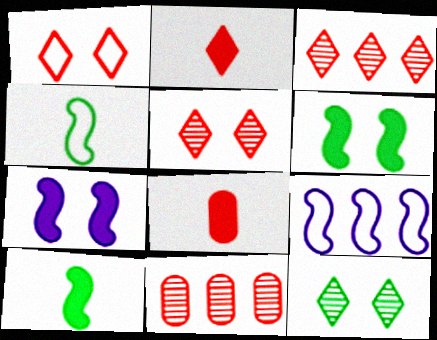[[1, 2, 3], 
[8, 9, 12]]